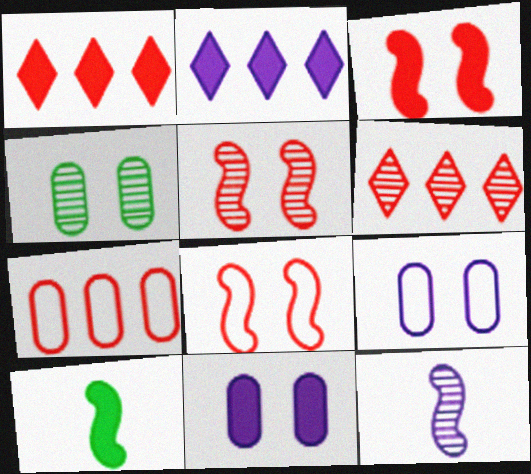[[1, 10, 11], 
[2, 9, 12], 
[3, 5, 8], 
[4, 6, 12], 
[6, 9, 10]]